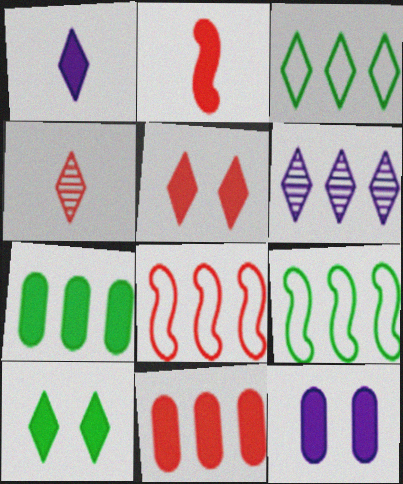[[2, 5, 11], 
[4, 9, 12], 
[6, 7, 8], 
[6, 9, 11]]